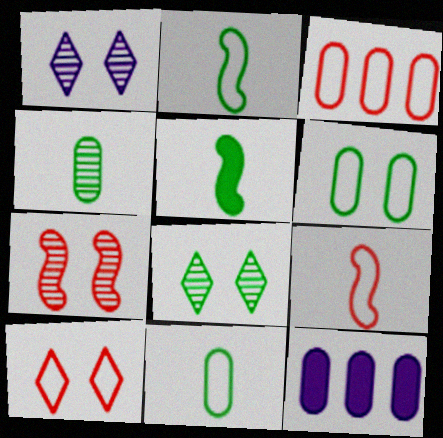[[1, 3, 5], 
[3, 9, 10], 
[8, 9, 12]]